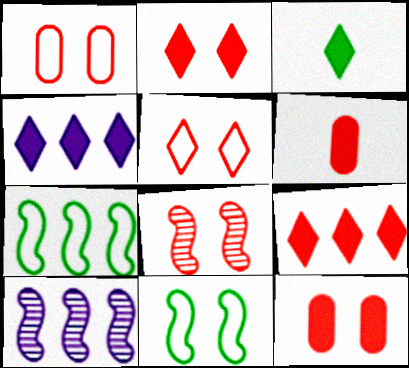[[1, 2, 8], 
[1, 3, 10], 
[2, 3, 4], 
[5, 8, 12]]